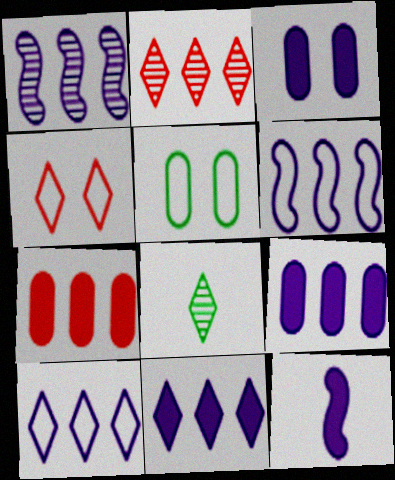[[1, 9, 10], 
[2, 5, 12], 
[3, 11, 12], 
[4, 8, 11]]